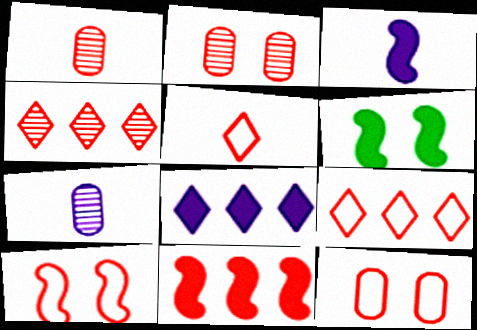[[2, 5, 11], 
[3, 6, 11], 
[6, 7, 9]]